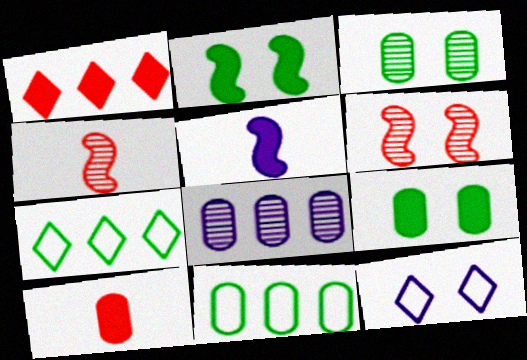[[1, 5, 9], 
[5, 8, 12], 
[6, 9, 12]]